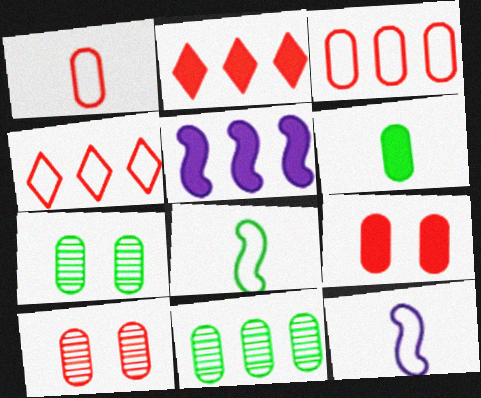[[2, 7, 12], 
[4, 5, 11]]